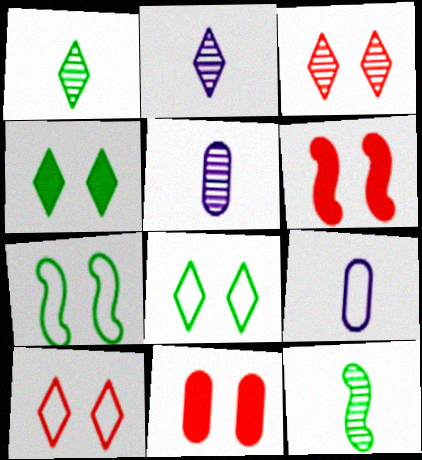[]